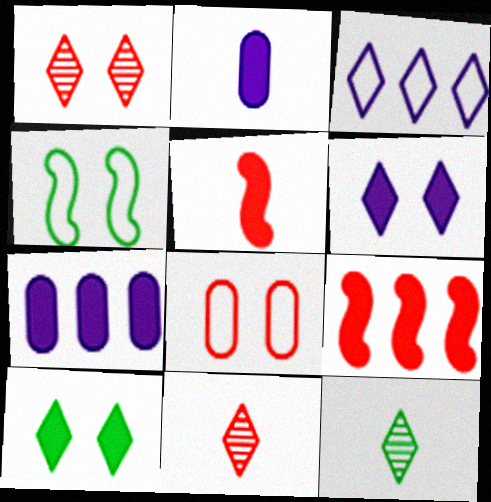[[2, 9, 10], 
[3, 10, 11], 
[4, 7, 11], 
[5, 7, 10], 
[8, 9, 11]]